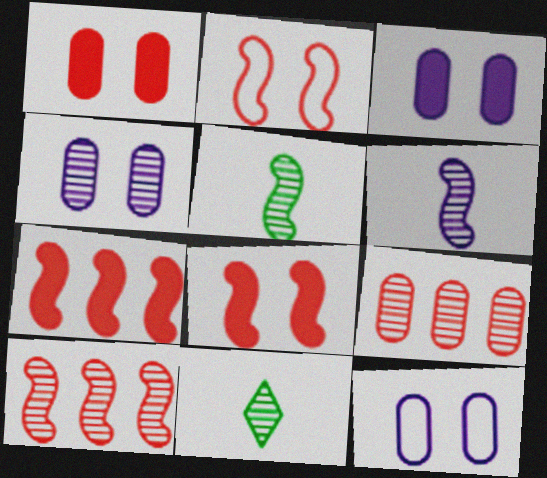[[3, 4, 12], 
[4, 10, 11], 
[7, 11, 12]]